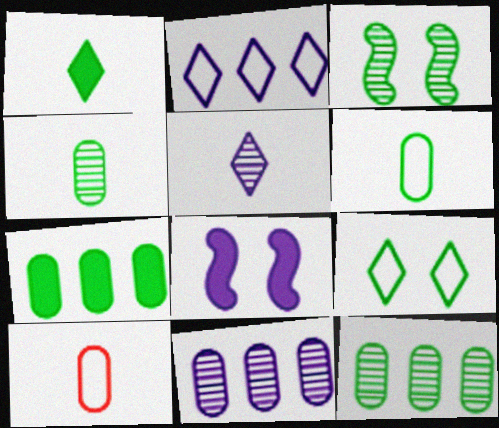[]